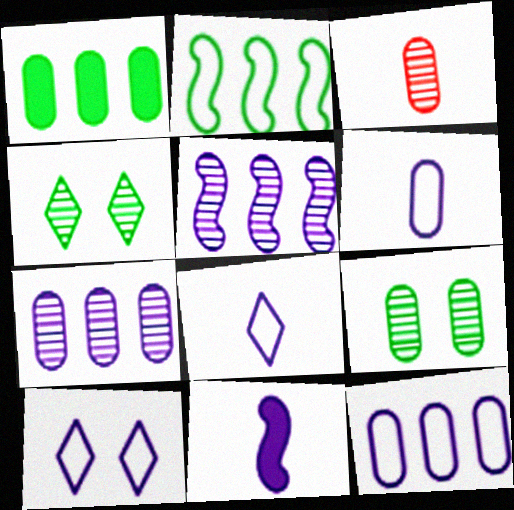[[3, 4, 5], 
[3, 7, 9], 
[7, 10, 11]]